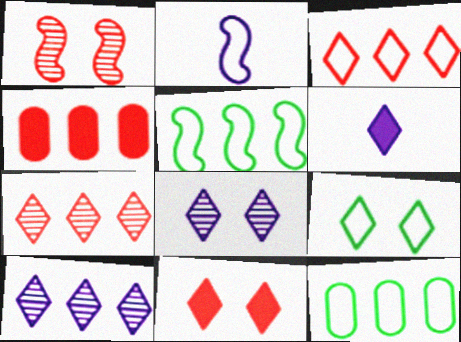[[1, 6, 12], 
[4, 5, 10], 
[6, 7, 9], 
[8, 9, 11]]